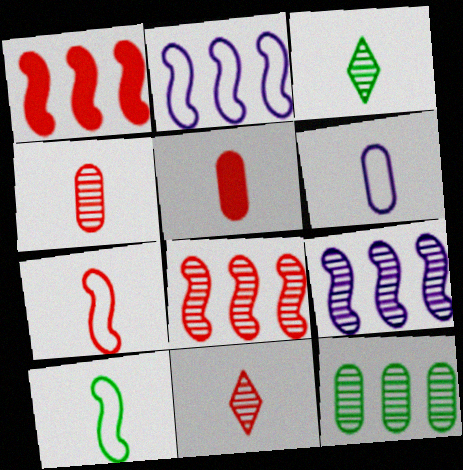[[5, 7, 11]]